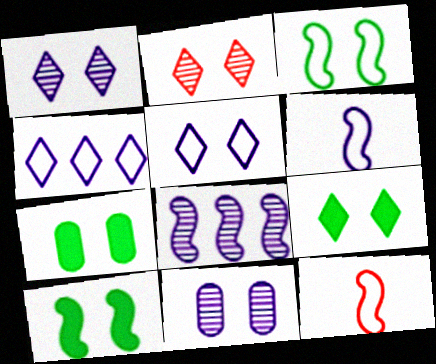[[2, 5, 9], 
[7, 9, 10], 
[8, 10, 12]]